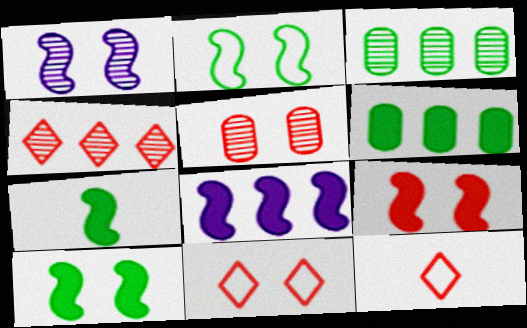[[1, 2, 9], 
[1, 6, 12], 
[5, 9, 11], 
[7, 8, 9]]